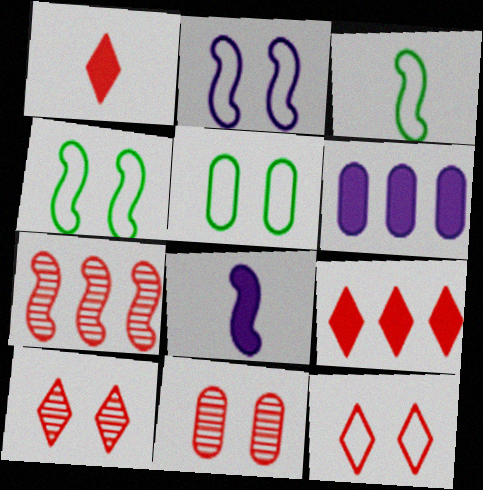[[2, 5, 12], 
[3, 6, 10], 
[4, 7, 8]]